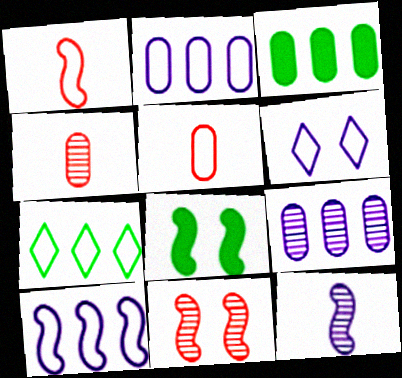[]